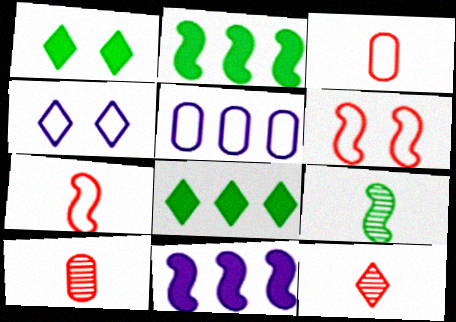[[2, 4, 10], 
[4, 8, 12], 
[6, 9, 11]]